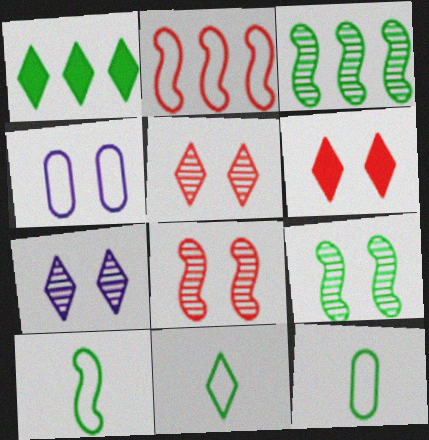[[1, 9, 12], 
[2, 4, 11], 
[4, 6, 9], 
[10, 11, 12]]